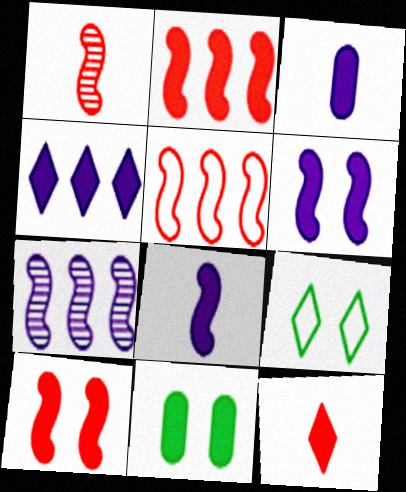[[1, 5, 10], 
[3, 4, 6]]